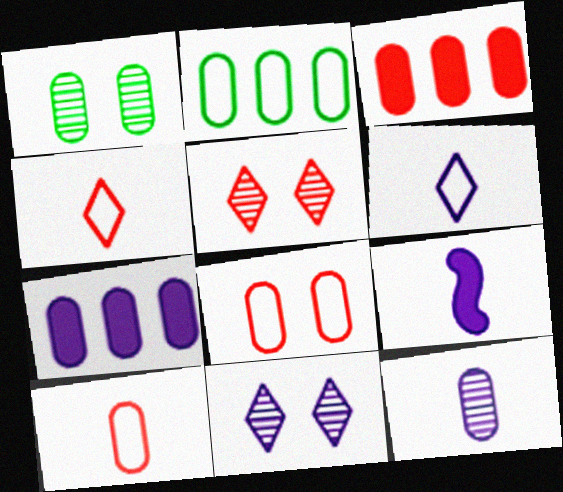[[1, 7, 10], 
[2, 5, 9], 
[6, 9, 12]]